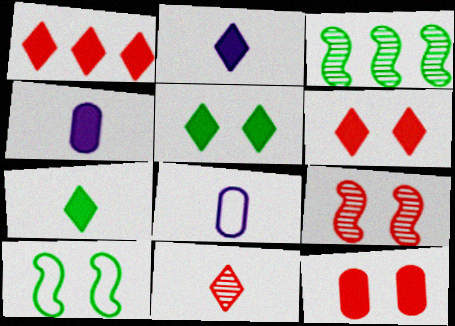[[1, 2, 5], 
[3, 6, 8]]